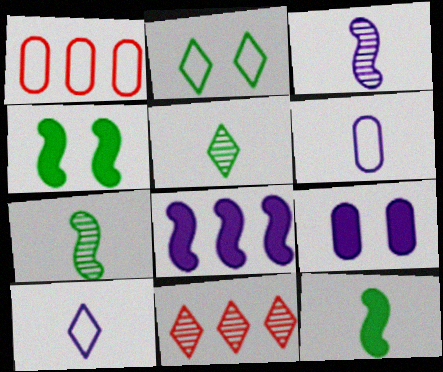[[4, 6, 11]]